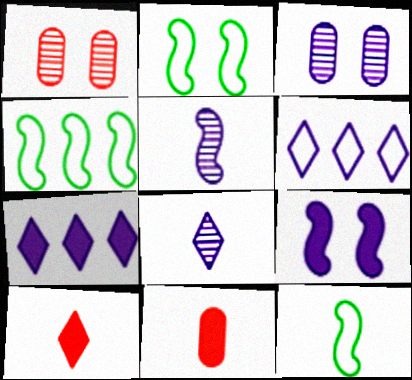[[1, 7, 12], 
[2, 4, 12], 
[3, 4, 10], 
[8, 11, 12]]